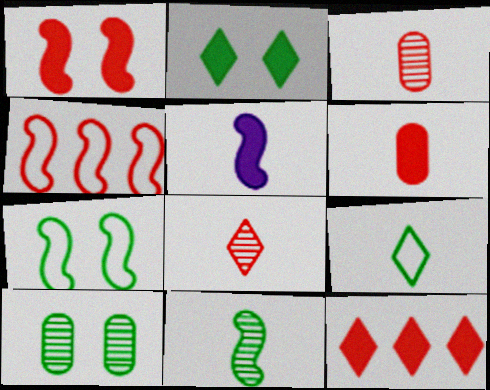[[1, 6, 12], 
[2, 7, 10], 
[3, 5, 9]]